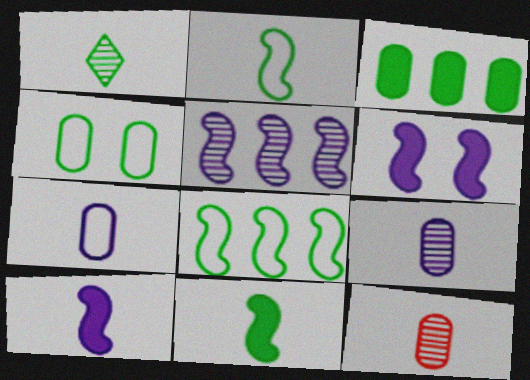[]